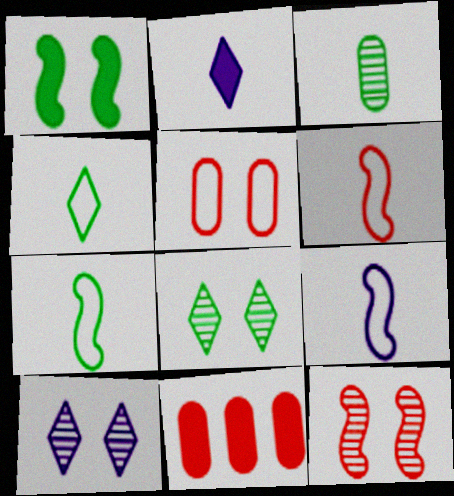[[1, 2, 11], 
[1, 5, 10], 
[2, 3, 6], 
[6, 7, 9], 
[7, 10, 11], 
[8, 9, 11]]